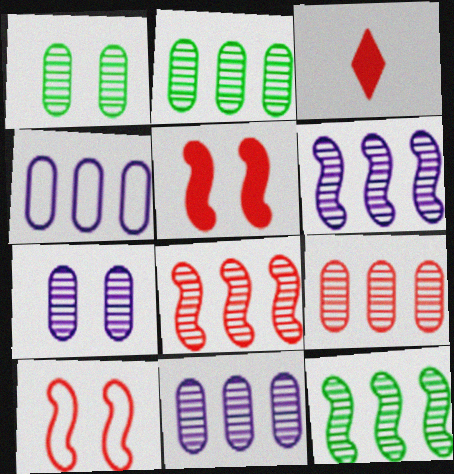[[2, 9, 11], 
[3, 9, 10], 
[6, 8, 12]]